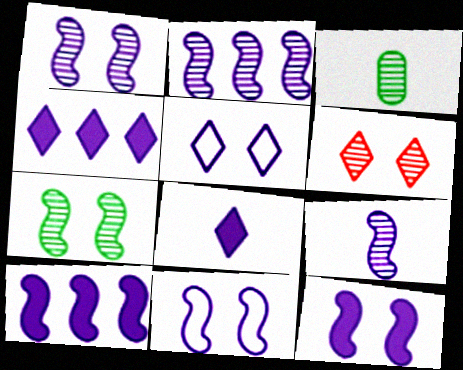[[1, 2, 9], 
[1, 11, 12], 
[2, 3, 6], 
[9, 10, 11]]